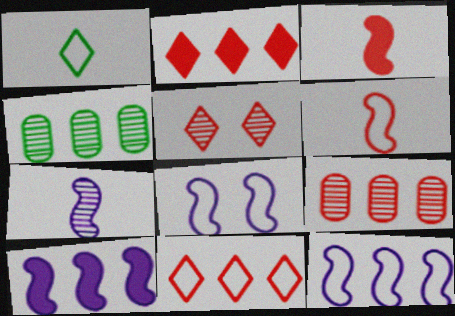[[2, 4, 12], 
[4, 5, 7], 
[4, 10, 11], 
[7, 8, 10]]